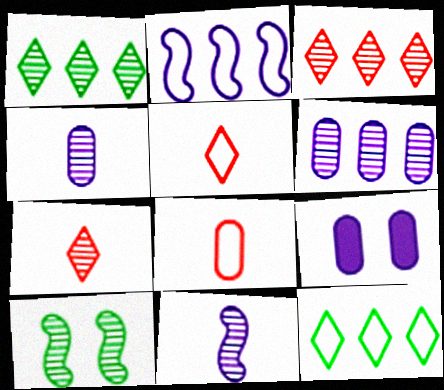[[3, 4, 10], 
[6, 7, 10]]